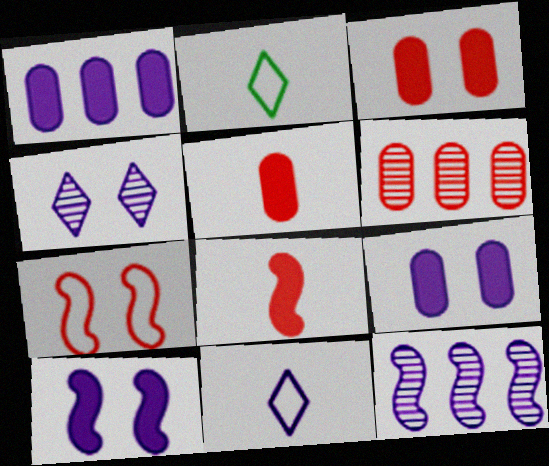[[2, 3, 12], 
[2, 6, 10], 
[9, 11, 12]]